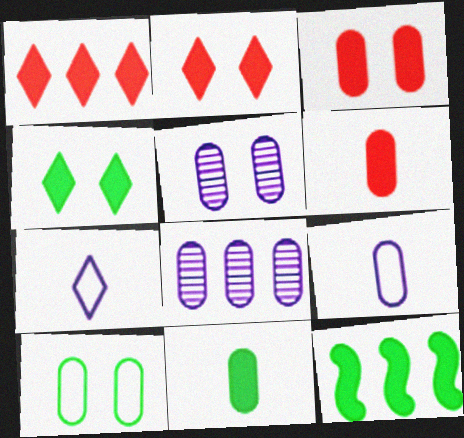[[3, 5, 10], 
[4, 11, 12], 
[6, 8, 10]]